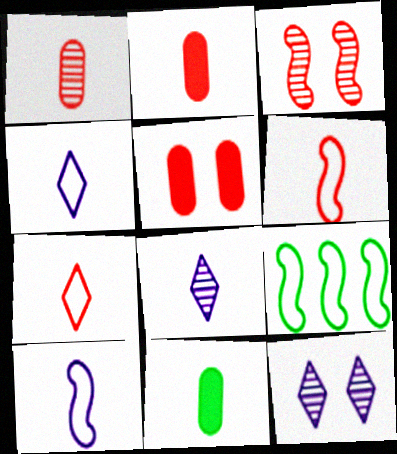[[2, 9, 12], 
[5, 8, 9], 
[6, 8, 11]]